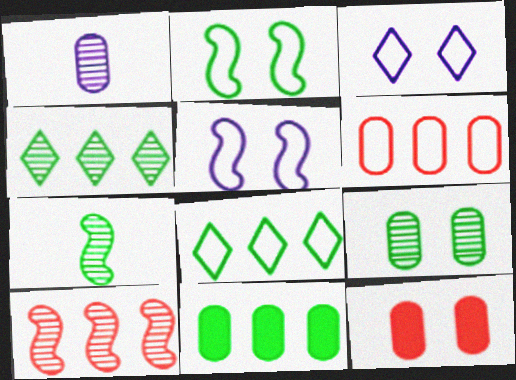[[4, 7, 9]]